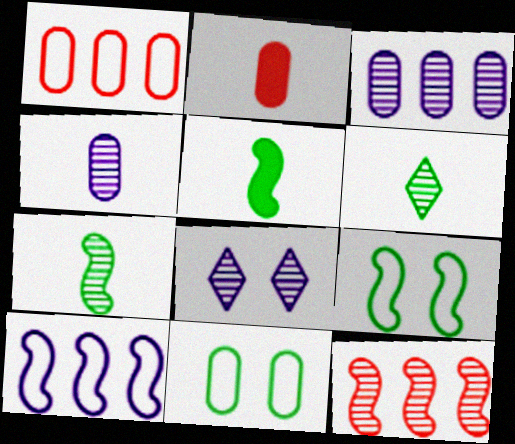[[1, 5, 8], 
[2, 3, 11]]